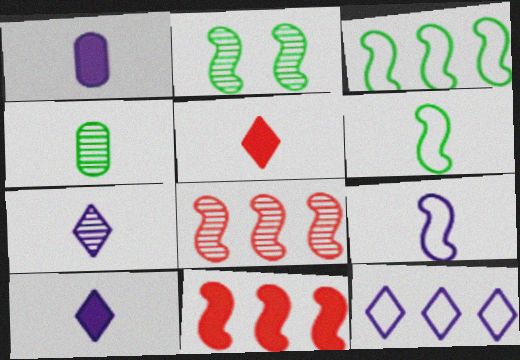[[1, 7, 9], 
[2, 9, 11], 
[4, 5, 9]]